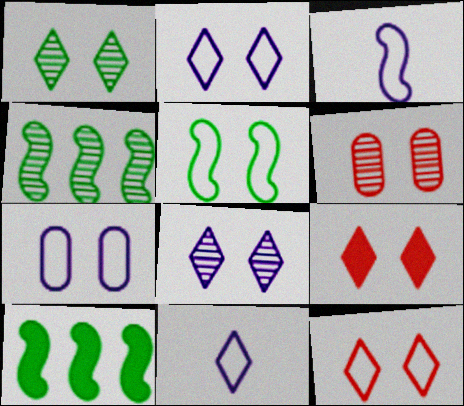[[1, 2, 9], 
[5, 7, 12], 
[6, 10, 11]]